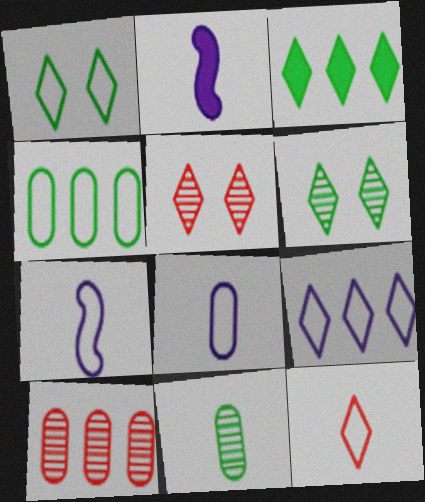[[1, 2, 10], 
[1, 9, 12], 
[2, 4, 5], 
[2, 11, 12]]